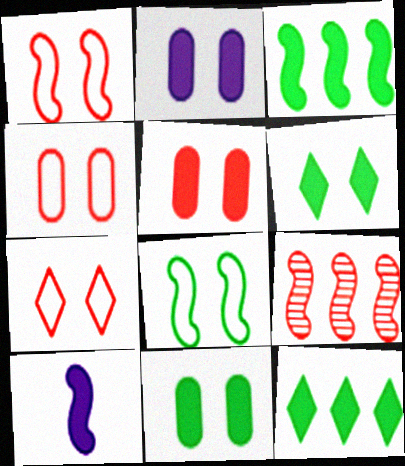[[1, 4, 7], 
[2, 5, 11], 
[5, 10, 12], 
[8, 9, 10]]